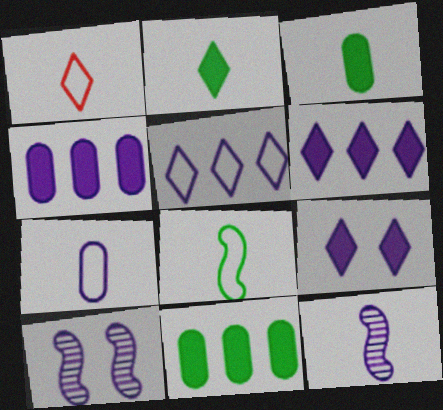[[1, 3, 12], 
[1, 7, 8], 
[1, 10, 11], 
[6, 7, 10]]